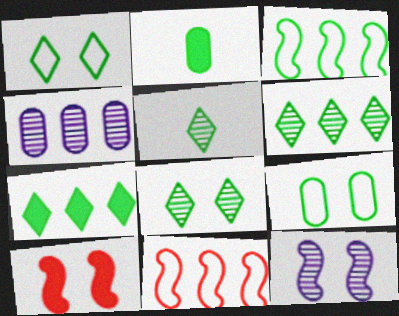[[1, 5, 7], 
[2, 3, 8], 
[4, 7, 11], 
[5, 6, 8]]